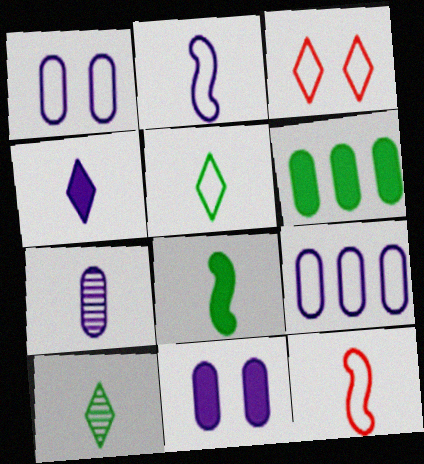[[2, 4, 7], 
[7, 9, 11]]